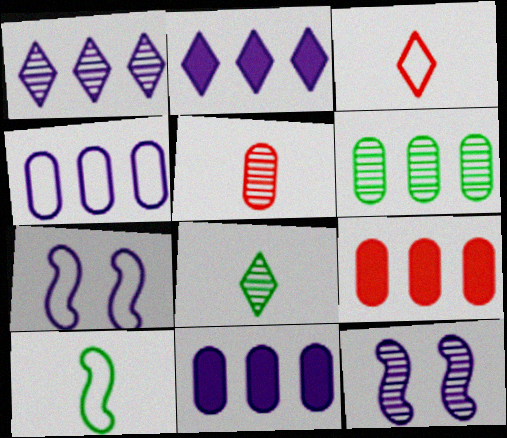[[4, 6, 9], 
[7, 8, 9]]